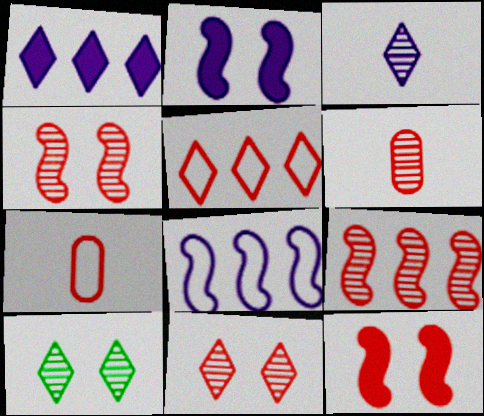[[5, 6, 12], 
[6, 9, 11]]